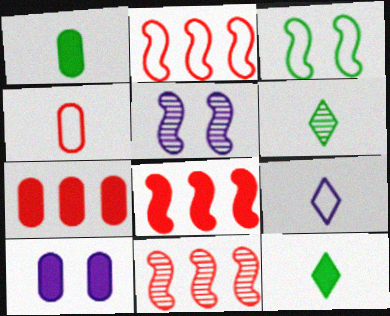[[1, 7, 10], 
[2, 6, 10], 
[2, 8, 11], 
[8, 10, 12]]